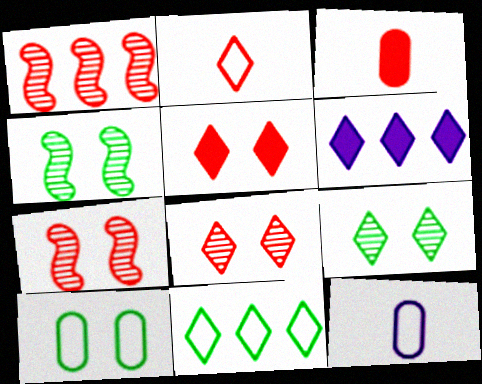[[2, 6, 9]]